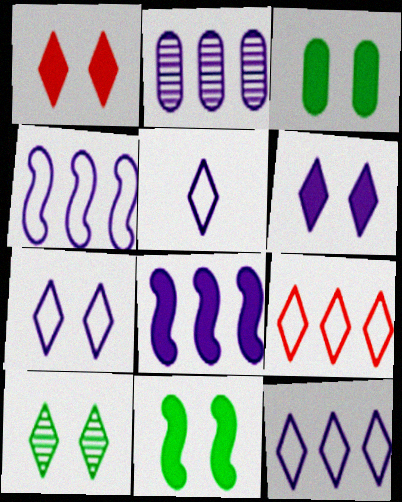[[1, 7, 10], 
[2, 8, 12], 
[5, 7, 12]]